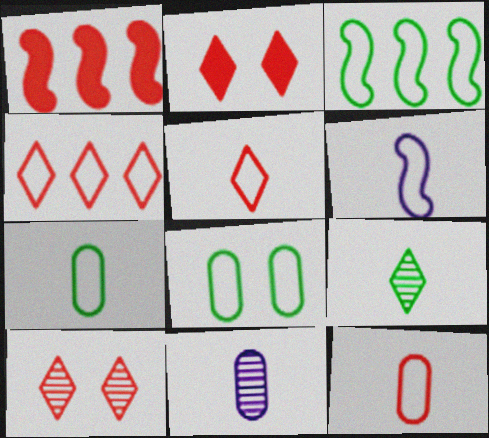[[1, 10, 12], 
[2, 3, 11], 
[4, 6, 8], 
[5, 6, 7]]